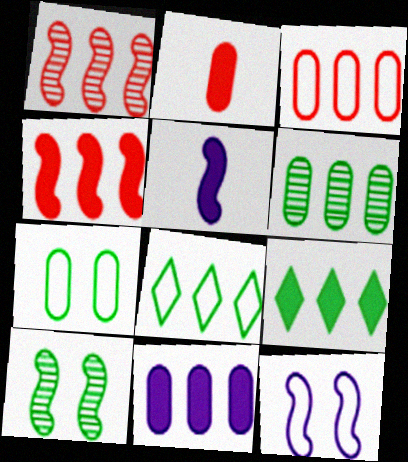[[1, 8, 11], 
[3, 6, 11], 
[4, 9, 11]]